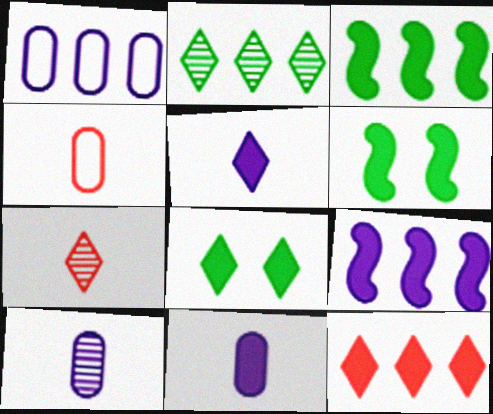[[1, 6, 7], 
[5, 8, 12], 
[6, 11, 12]]